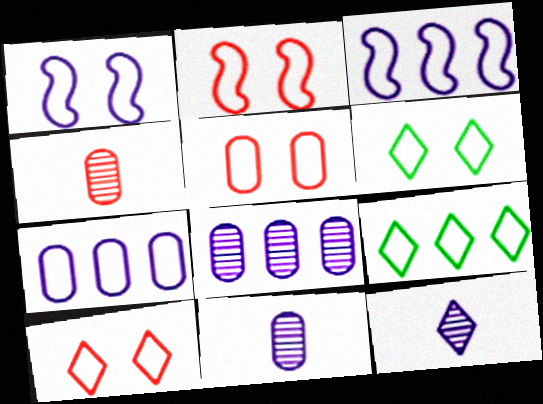[[1, 5, 6], 
[2, 5, 10]]